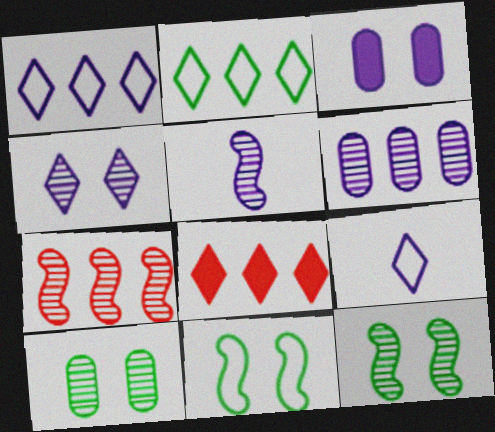[[1, 3, 5], 
[4, 5, 6], 
[5, 7, 12]]